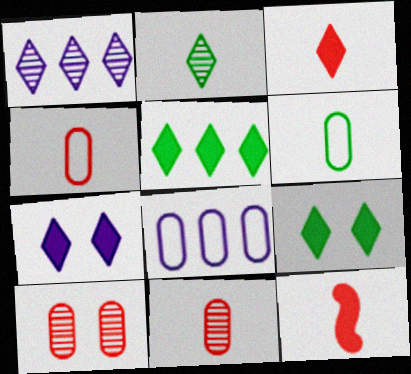[[3, 5, 7]]